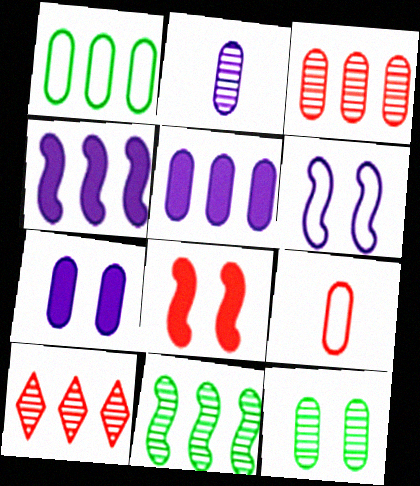[[1, 3, 5], 
[1, 4, 10], 
[2, 3, 12], 
[5, 9, 12], 
[8, 9, 10]]